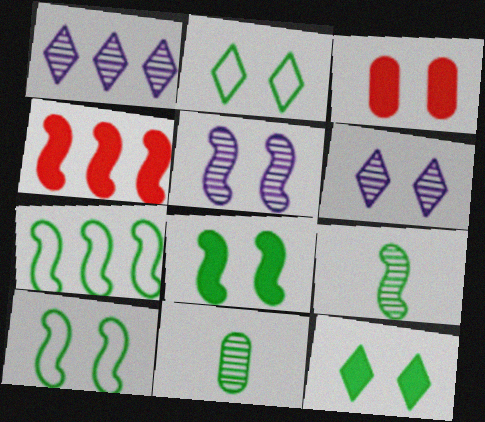[[2, 3, 5], 
[3, 6, 10], 
[7, 8, 9], 
[7, 11, 12]]